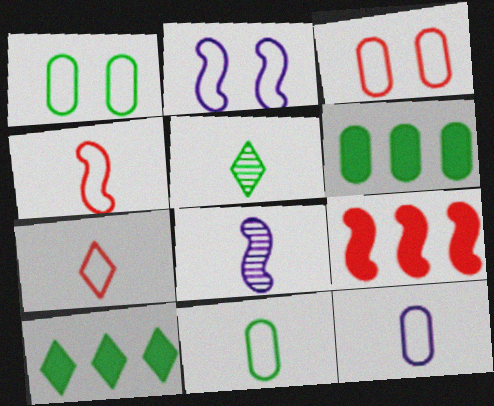[[3, 8, 10]]